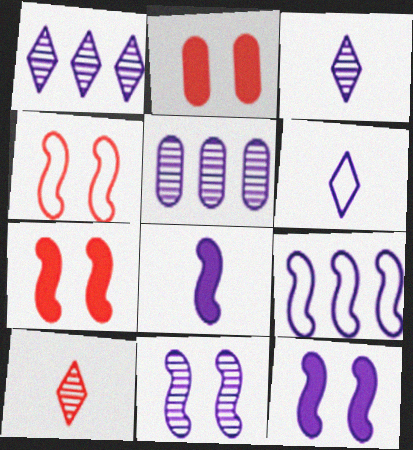[[3, 5, 11], 
[5, 6, 12], 
[8, 9, 11]]